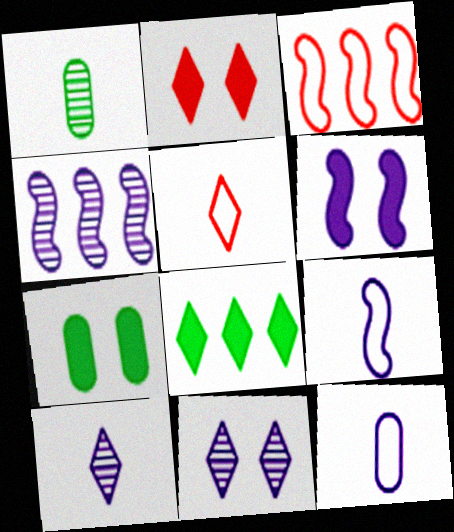[[2, 6, 7], 
[3, 7, 10], 
[4, 5, 7], 
[4, 6, 9], 
[5, 8, 11]]